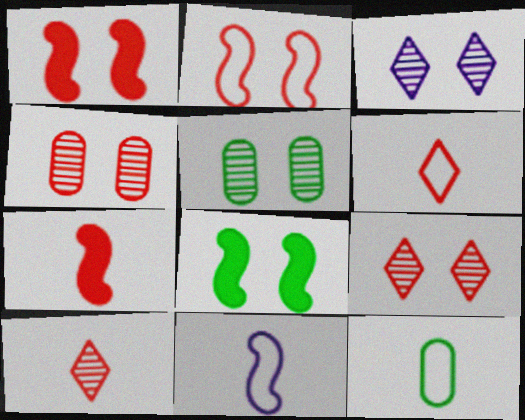[[6, 11, 12]]